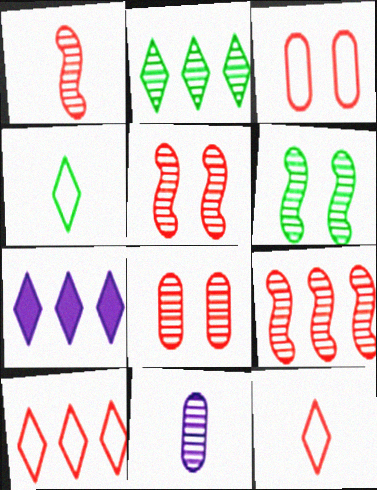[[1, 5, 9], 
[2, 5, 11], 
[2, 7, 10]]